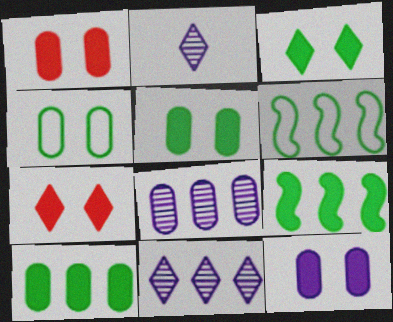[[1, 2, 6], 
[1, 5, 12]]